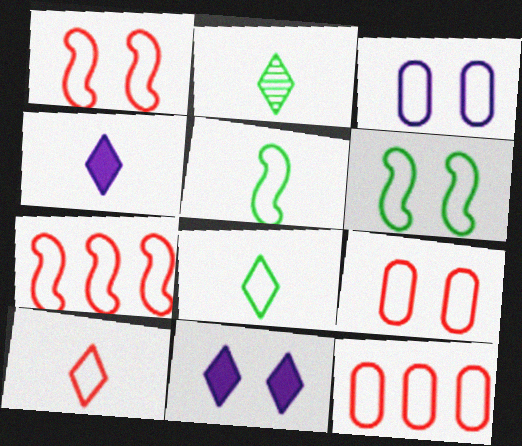[[1, 10, 12], 
[2, 4, 10], 
[3, 7, 8], 
[7, 9, 10]]